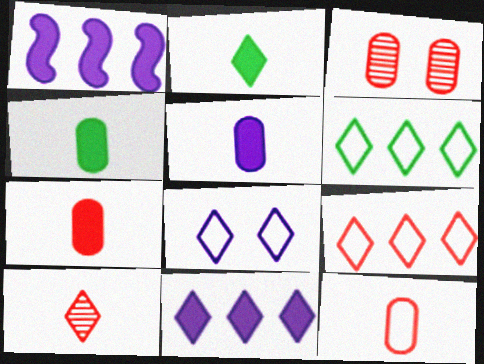[[4, 5, 7]]